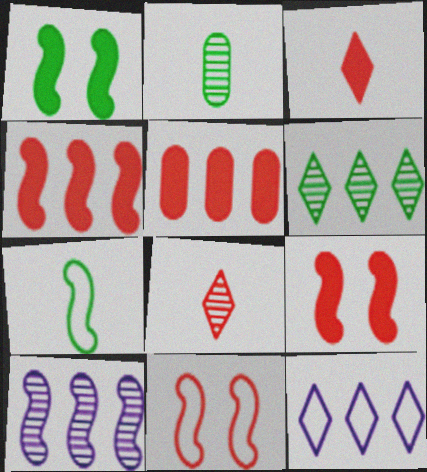[[2, 9, 12], 
[3, 5, 9], 
[5, 8, 11], 
[7, 9, 10]]